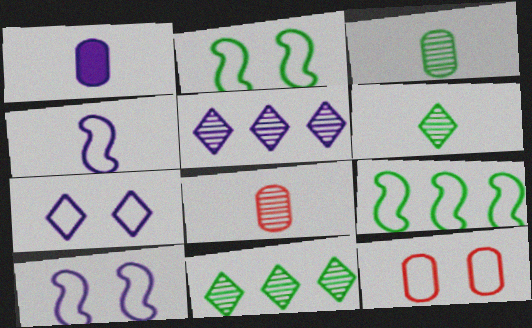[[1, 5, 10], 
[2, 7, 12]]